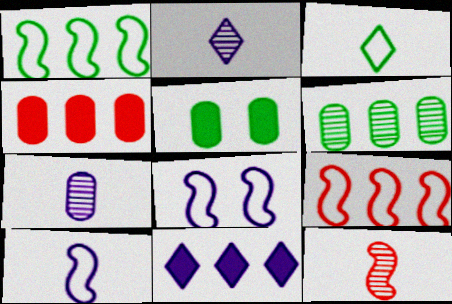[[2, 5, 9], 
[6, 9, 11], 
[7, 8, 11]]